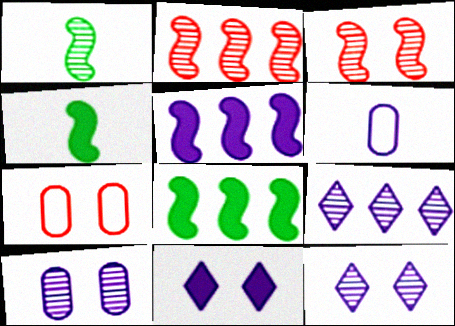[[4, 7, 9], 
[5, 6, 12]]